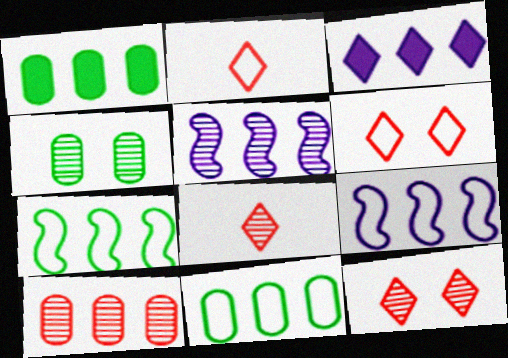[[3, 7, 10], 
[4, 5, 8]]